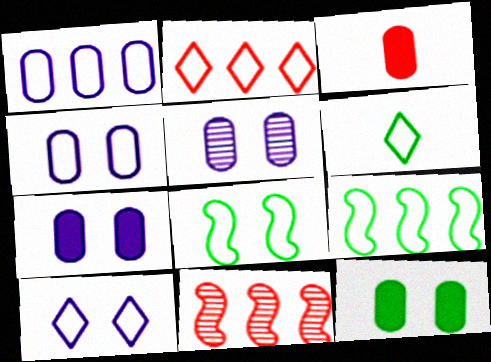[[1, 2, 9], 
[2, 6, 10], 
[4, 5, 7], 
[6, 7, 11]]